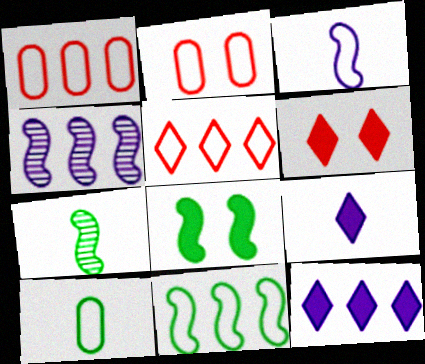[[2, 7, 12], 
[4, 6, 10], 
[7, 8, 11]]